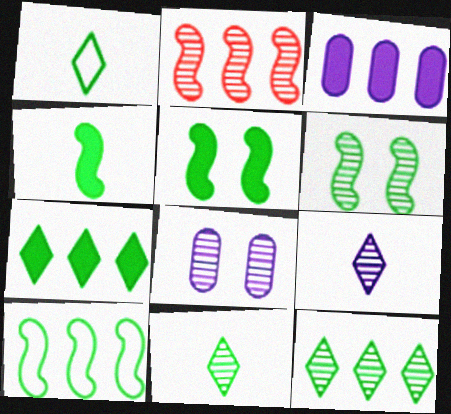[[2, 8, 11], 
[4, 6, 10]]